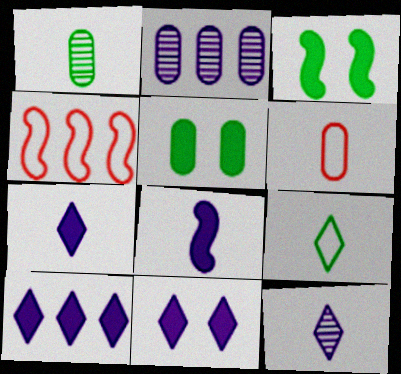[[1, 4, 11], 
[2, 5, 6], 
[4, 5, 12], 
[7, 10, 11]]